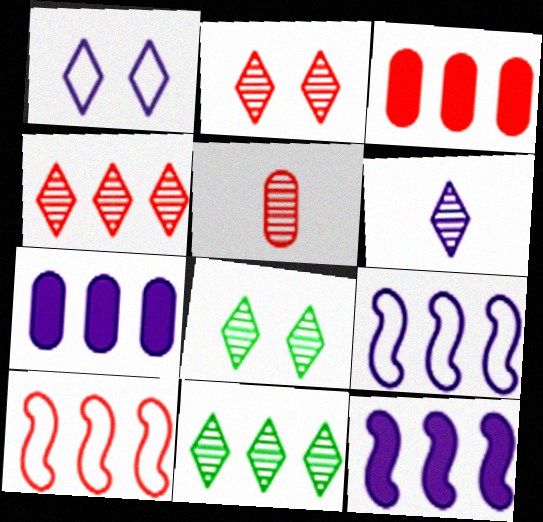[[2, 6, 11], 
[3, 4, 10], 
[3, 9, 11], 
[4, 6, 8], 
[7, 10, 11]]